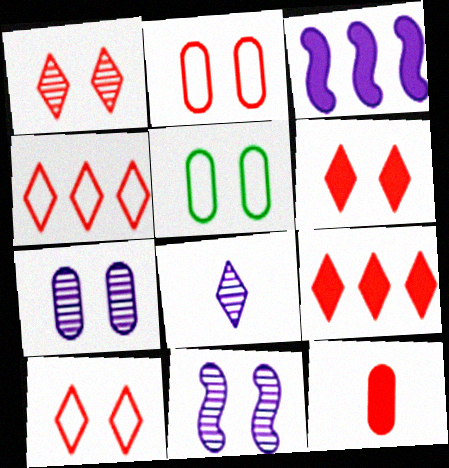[[1, 6, 10], 
[5, 6, 11]]